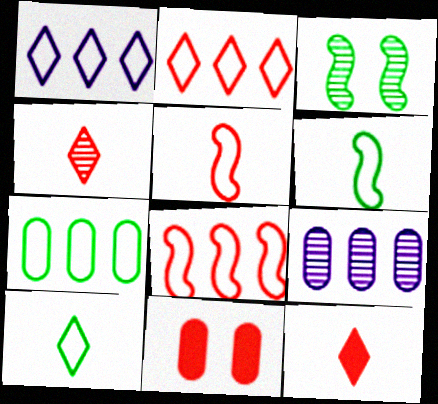[[1, 7, 8], 
[3, 4, 9], 
[4, 8, 11]]